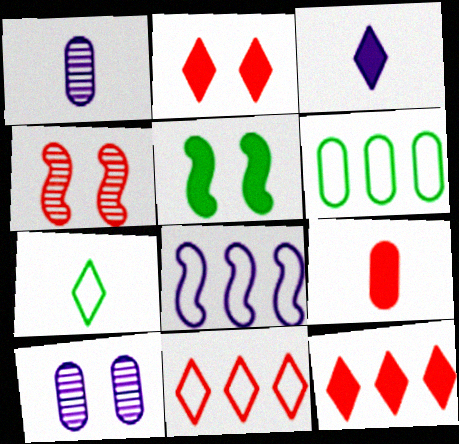[[1, 5, 11], 
[3, 4, 6], 
[3, 8, 10], 
[4, 9, 11], 
[6, 8, 11], 
[6, 9, 10]]